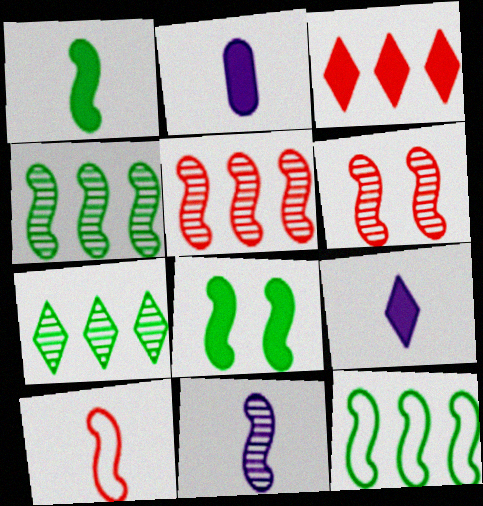[[1, 10, 11], 
[2, 3, 8], 
[4, 6, 11]]